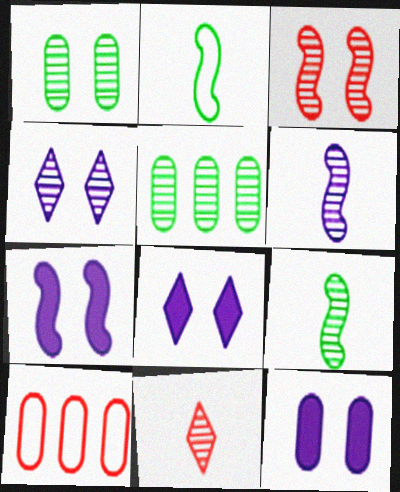[[1, 3, 4], 
[7, 8, 12], 
[8, 9, 10]]